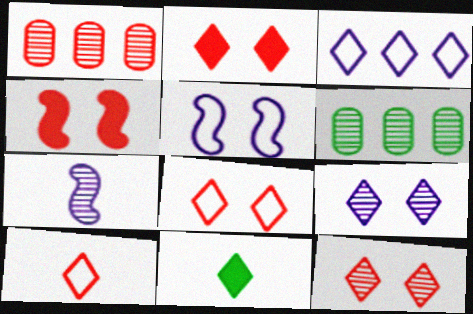[[1, 4, 10], 
[1, 5, 11], 
[2, 8, 12], 
[3, 11, 12], 
[6, 7, 12]]